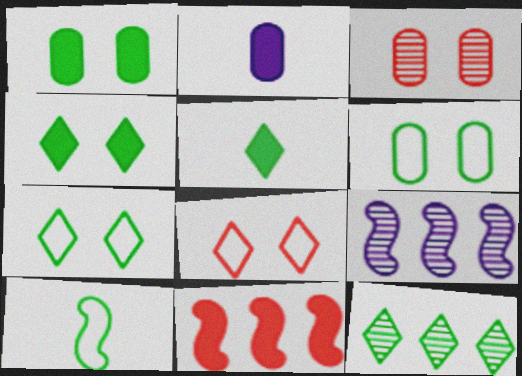[[1, 10, 12], 
[2, 4, 11], 
[5, 7, 12]]